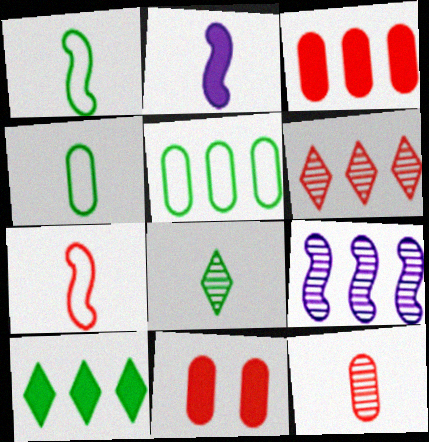[[2, 10, 11], 
[6, 7, 11]]